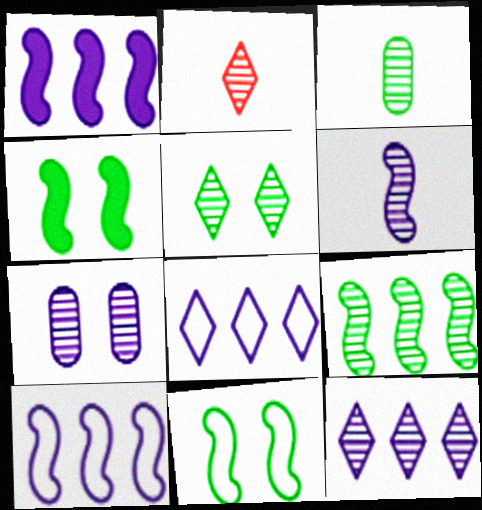[[2, 3, 6], 
[2, 5, 12], 
[2, 7, 9], 
[3, 5, 9], 
[6, 7, 12]]